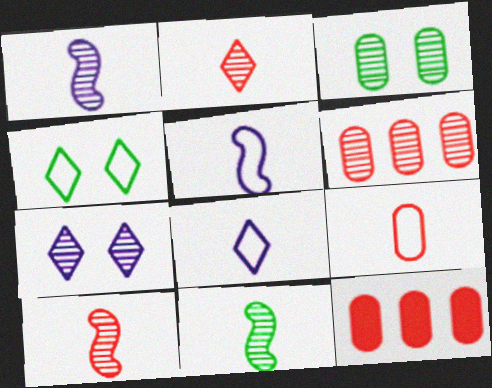[[1, 4, 12], 
[1, 10, 11], 
[6, 7, 11]]